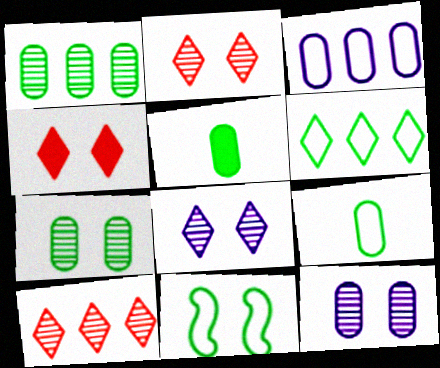[[4, 11, 12], 
[6, 9, 11]]